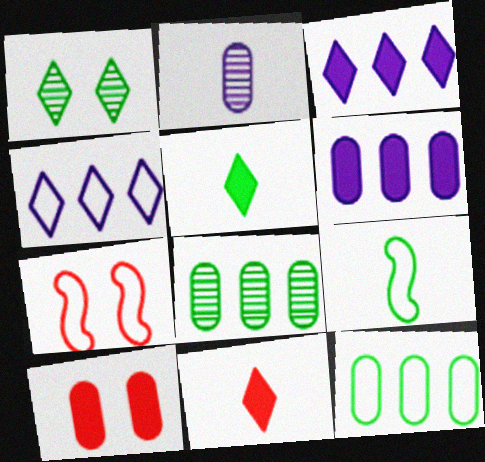[[1, 4, 11], 
[2, 9, 11], 
[2, 10, 12]]